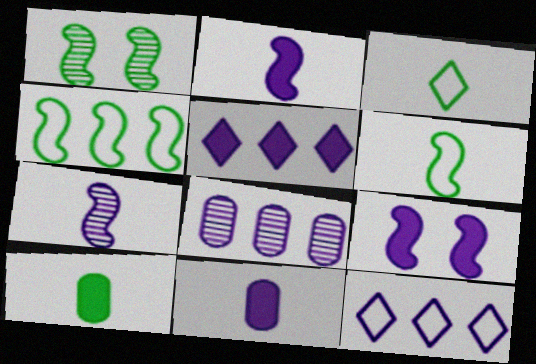[[5, 9, 11]]